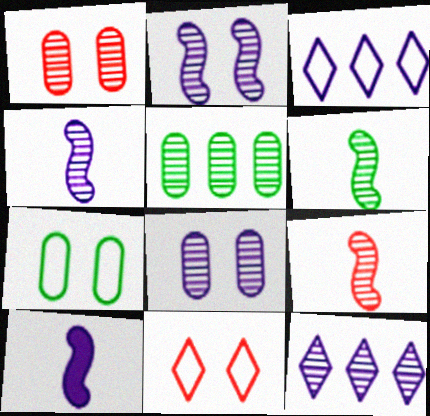[[1, 6, 12], 
[3, 8, 10], 
[4, 6, 9], 
[4, 8, 12], 
[5, 10, 11]]